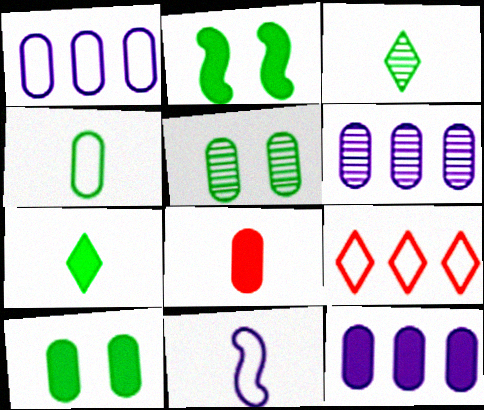[[1, 5, 8], 
[1, 6, 12], 
[3, 8, 11], 
[8, 10, 12]]